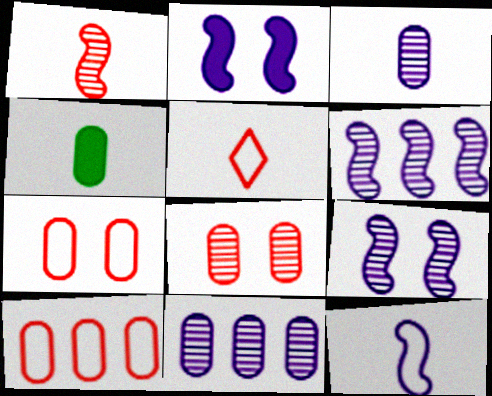[[2, 6, 12], 
[4, 7, 11]]